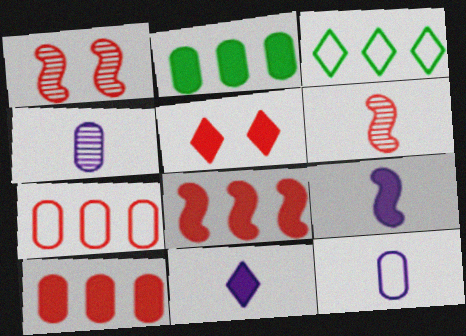[[2, 5, 9], 
[5, 6, 7]]